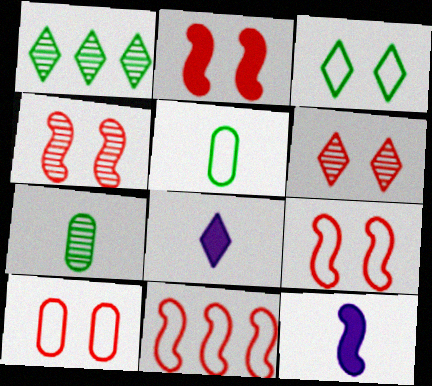[[1, 10, 12], 
[2, 4, 9], 
[2, 6, 10]]